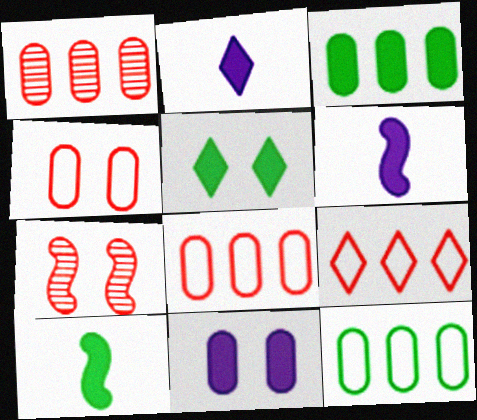[[2, 7, 12], 
[3, 5, 10]]